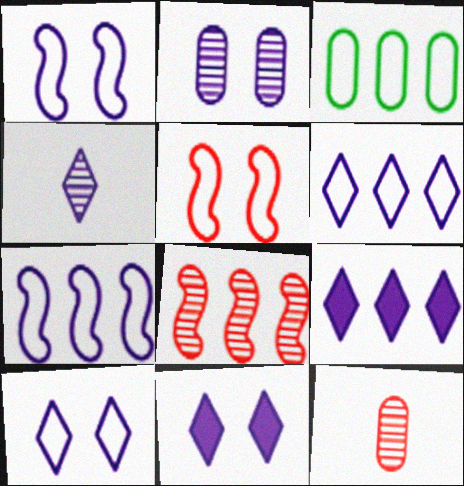[[1, 2, 11], 
[3, 8, 9], 
[4, 6, 11], 
[4, 9, 10]]